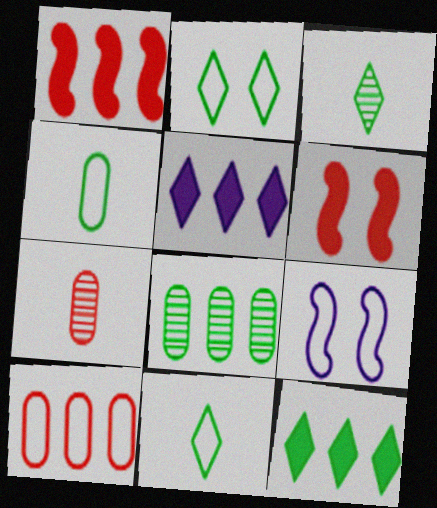[[2, 3, 12], 
[7, 9, 12], 
[9, 10, 11]]